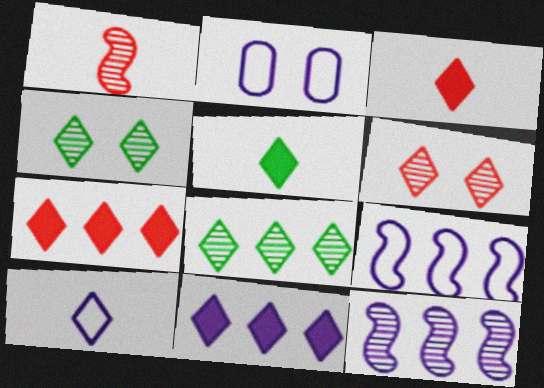[[2, 9, 10], 
[4, 7, 10]]